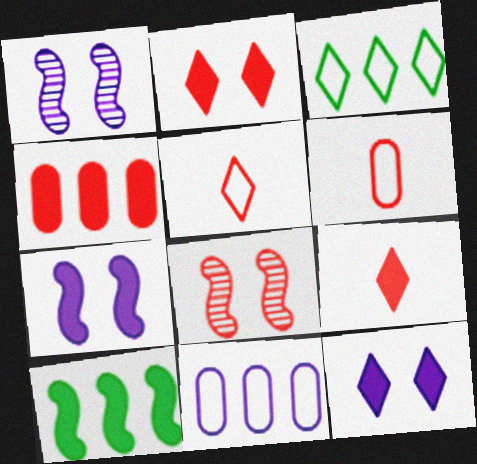[[4, 5, 8]]